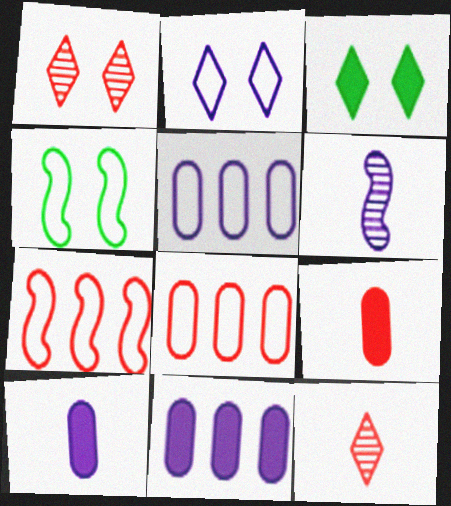[[1, 2, 3], 
[1, 7, 9], 
[2, 6, 11], 
[3, 6, 8], 
[4, 11, 12]]